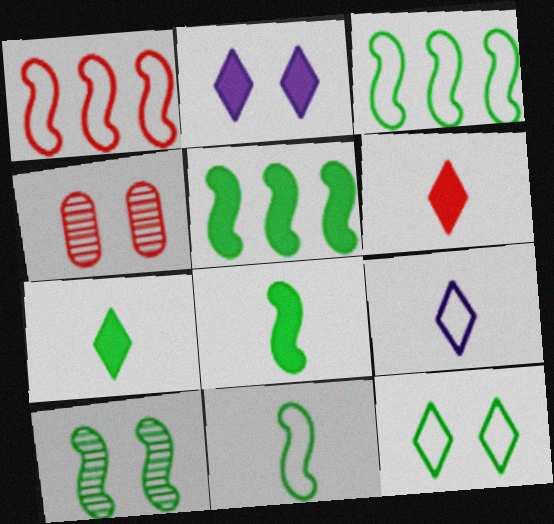[[1, 4, 6], 
[3, 8, 10], 
[4, 5, 9], 
[5, 10, 11]]